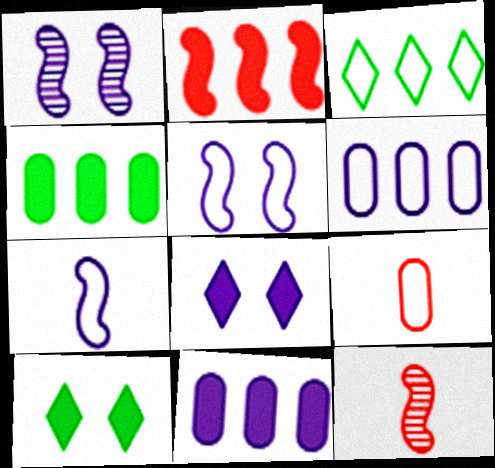[[3, 5, 9], 
[6, 10, 12]]